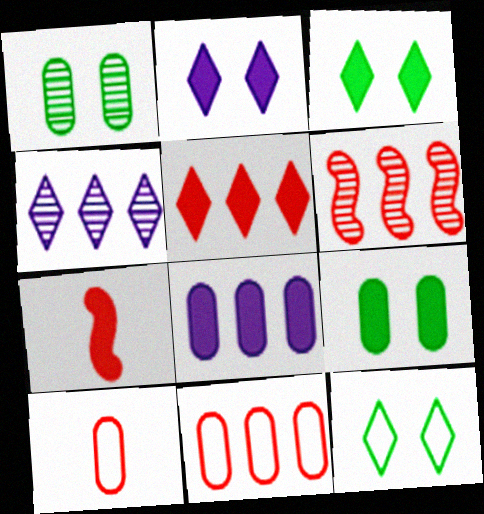[[1, 8, 10], 
[3, 7, 8], 
[5, 6, 11]]